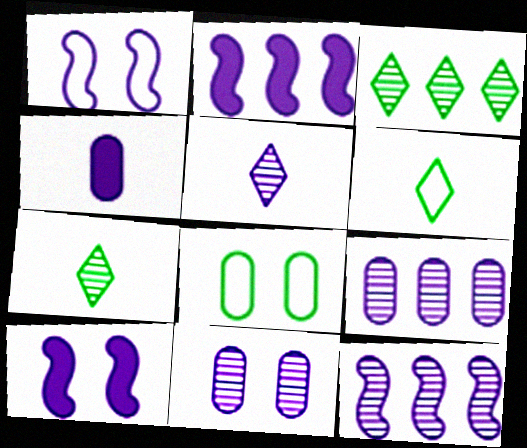[[5, 11, 12]]